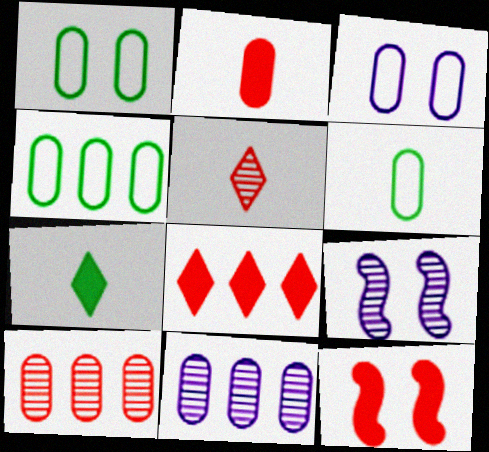[[1, 2, 11], 
[1, 4, 6], 
[2, 8, 12], 
[6, 8, 9]]